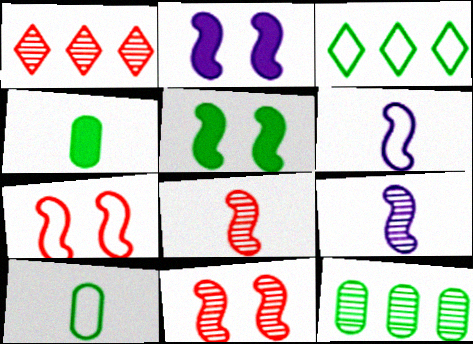[[1, 2, 10]]